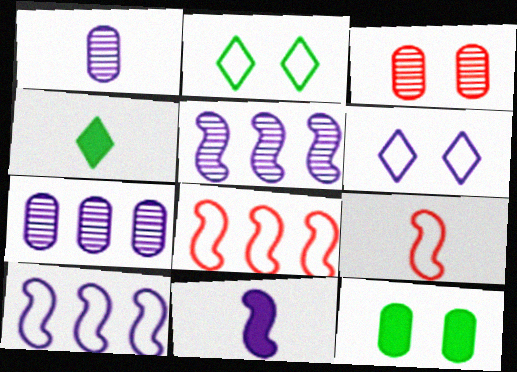[[1, 4, 9], 
[3, 4, 10], 
[6, 7, 11]]